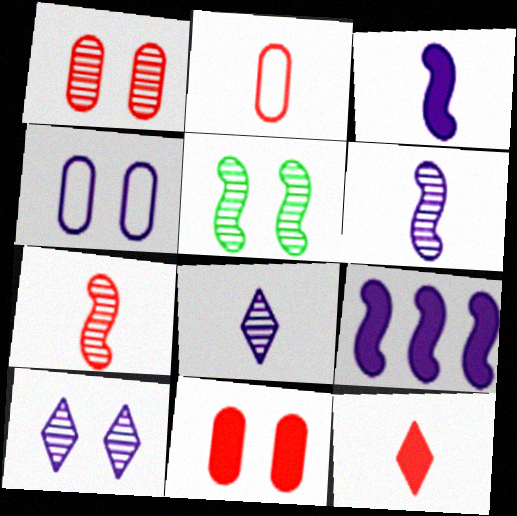[[1, 5, 10], 
[2, 7, 12], 
[4, 8, 9]]